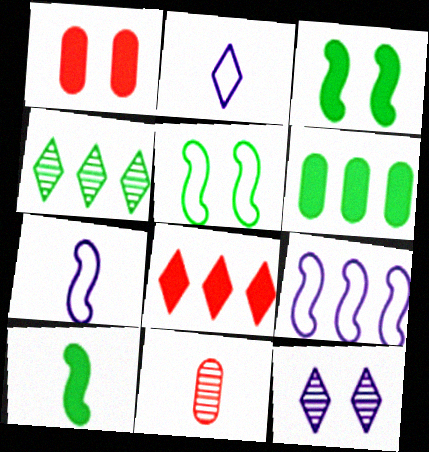[[1, 4, 7], 
[1, 5, 12], 
[2, 10, 11]]